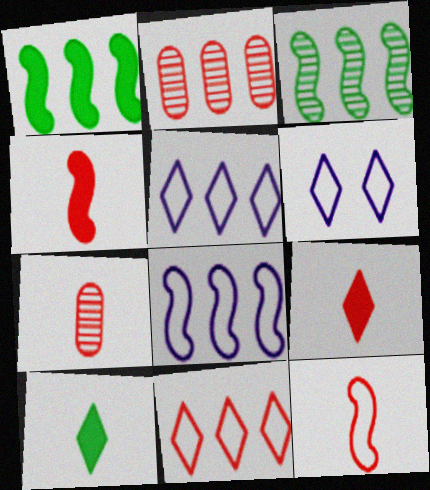[[1, 2, 5], 
[1, 6, 7], 
[7, 9, 12]]